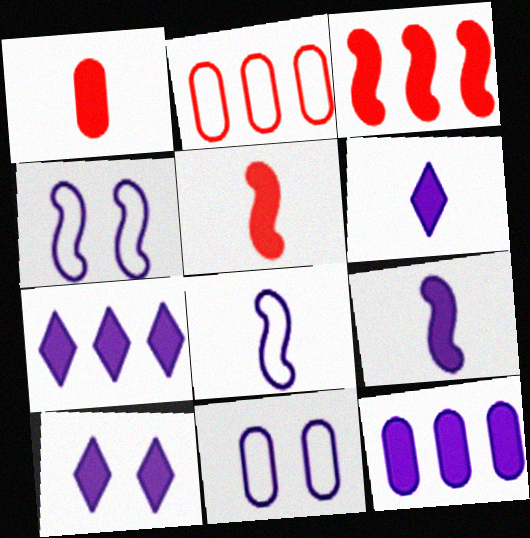[[6, 7, 10], 
[9, 10, 12]]